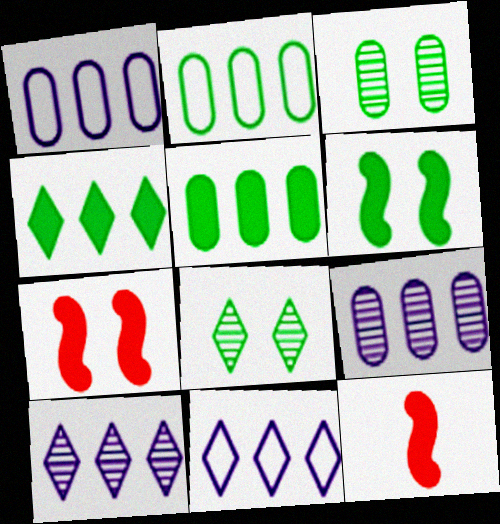[[1, 8, 12], 
[3, 11, 12]]